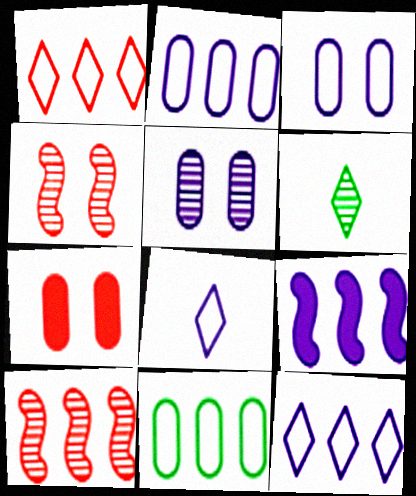[[5, 6, 10], 
[5, 8, 9]]